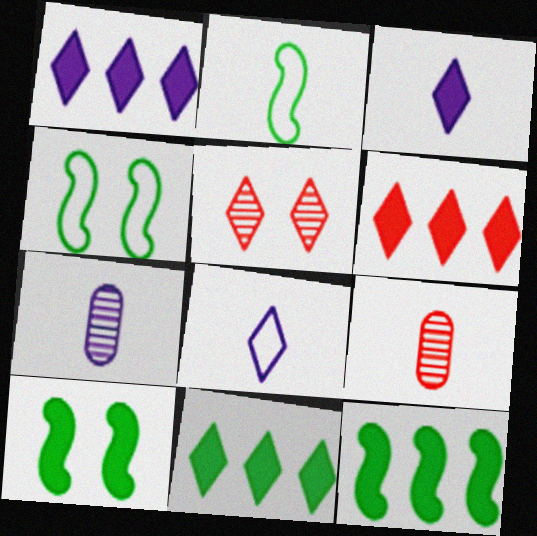[[1, 4, 9], 
[1, 6, 11], 
[2, 3, 9], 
[4, 6, 7], 
[5, 8, 11]]